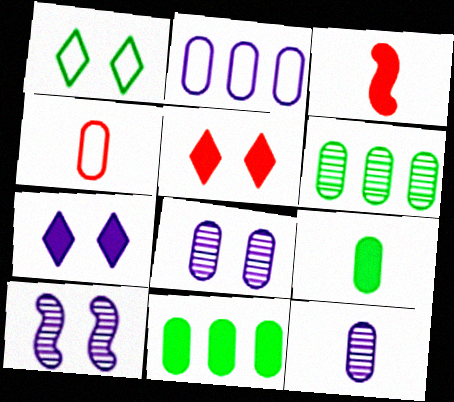[[3, 7, 11], 
[4, 8, 11], 
[4, 9, 12]]